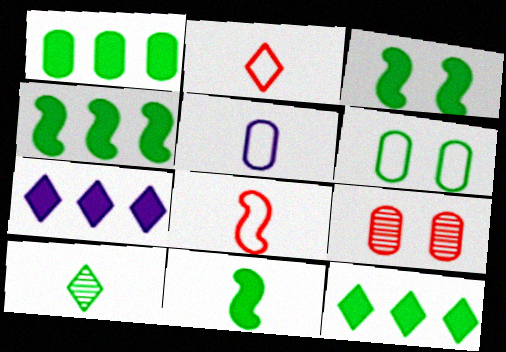[[1, 4, 12], 
[1, 5, 9], 
[3, 4, 11], 
[4, 6, 10]]